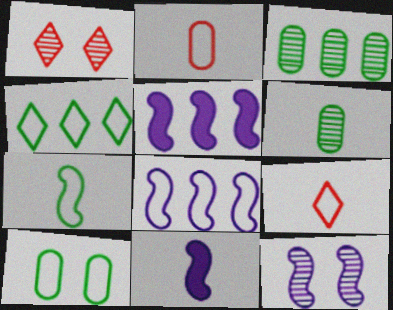[[4, 7, 10], 
[6, 9, 11], 
[8, 9, 10], 
[8, 11, 12]]